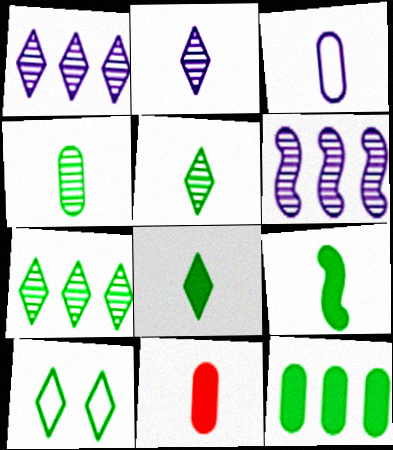[[3, 4, 11], 
[6, 10, 11], 
[7, 8, 10]]